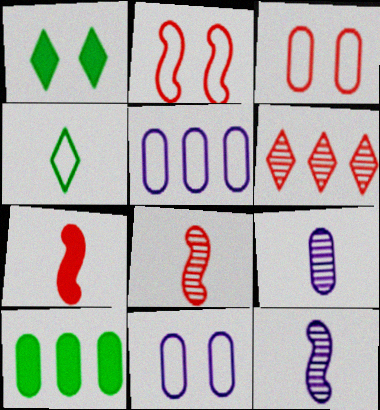[[1, 5, 8], 
[2, 4, 5], 
[3, 6, 7], 
[3, 9, 10], 
[4, 7, 9]]